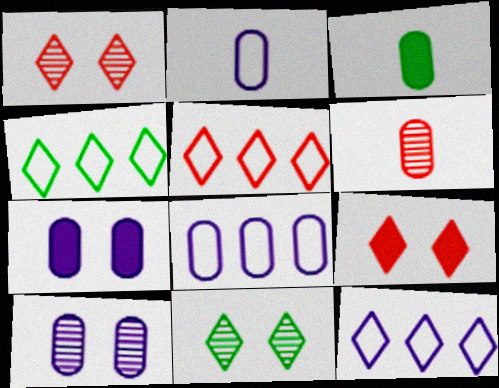[[2, 3, 6], 
[4, 5, 12]]